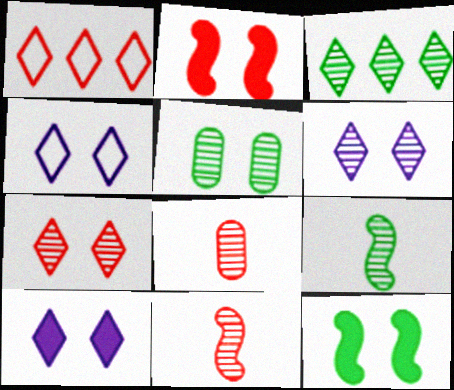[[1, 2, 8], 
[2, 4, 5], 
[3, 5, 9], 
[4, 6, 10]]